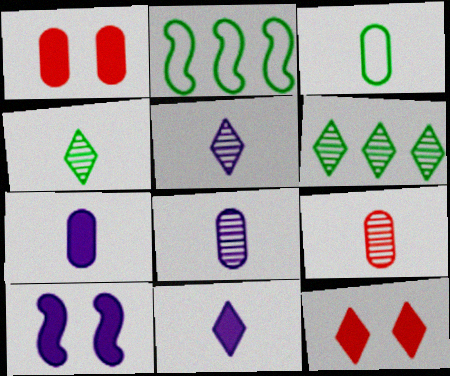[[1, 2, 5], 
[2, 8, 12], 
[3, 7, 9]]